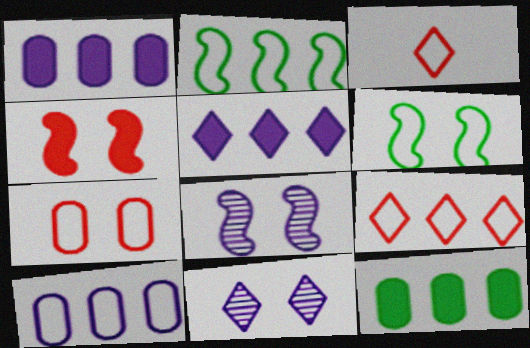[[2, 9, 10], 
[3, 6, 10], 
[3, 8, 12], 
[4, 6, 8]]